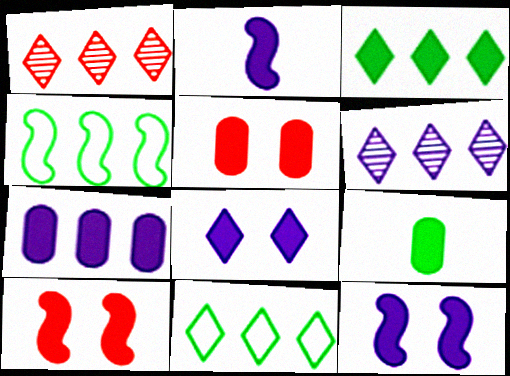[[1, 4, 7], 
[2, 3, 5], 
[2, 7, 8], 
[5, 7, 9]]